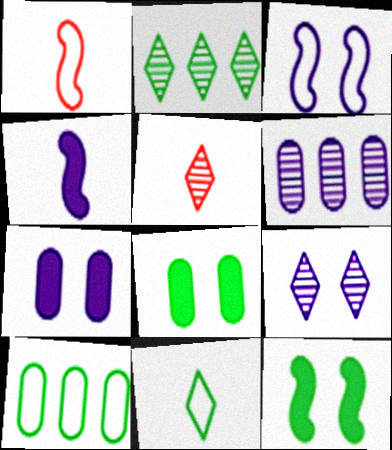[[1, 2, 7], 
[2, 5, 9], 
[3, 7, 9]]